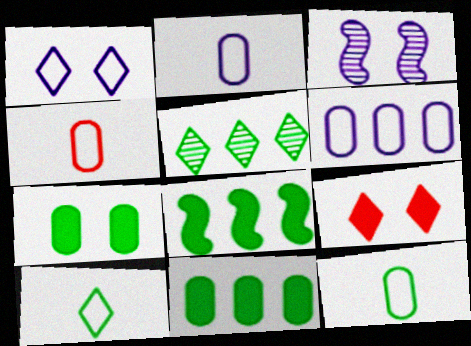[[2, 4, 12]]